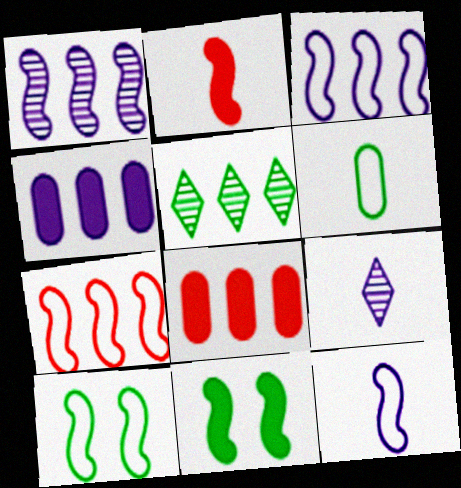[[1, 2, 10], 
[2, 6, 9], 
[3, 5, 8], 
[4, 5, 7], 
[5, 6, 11], 
[7, 10, 12], 
[8, 9, 10]]